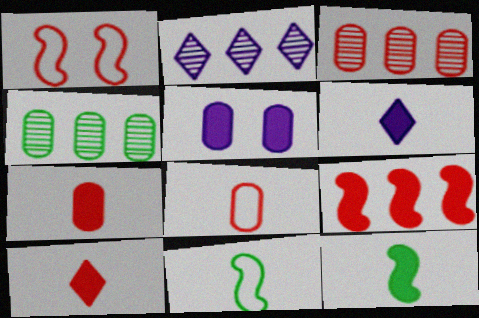[[1, 3, 10], 
[1, 4, 6], 
[4, 5, 8], 
[6, 7, 12]]